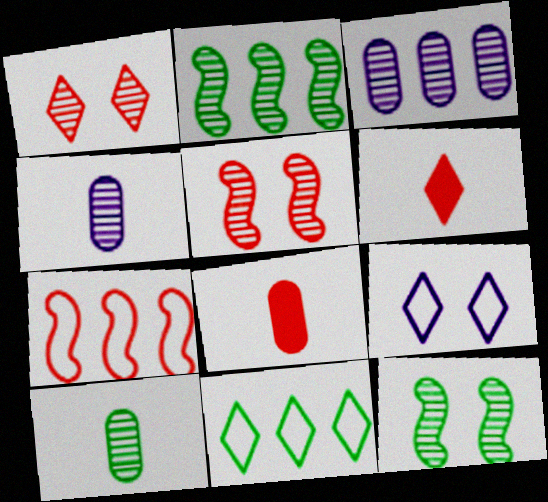[[1, 2, 4], 
[1, 7, 8], 
[2, 8, 9]]